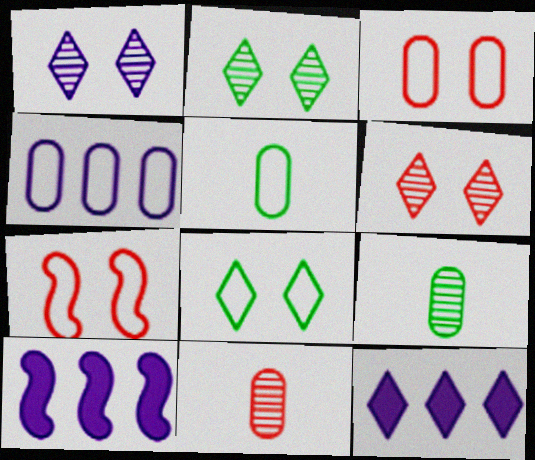[[1, 2, 6], 
[3, 4, 5], 
[5, 6, 10], 
[7, 9, 12], 
[8, 10, 11]]